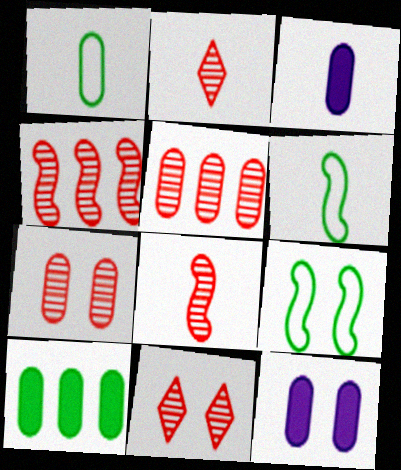[[1, 5, 12], 
[2, 3, 6], 
[2, 4, 7], 
[5, 8, 11], 
[9, 11, 12]]